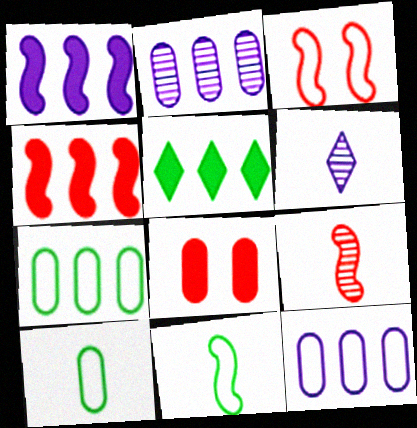[[2, 8, 10], 
[3, 4, 9]]